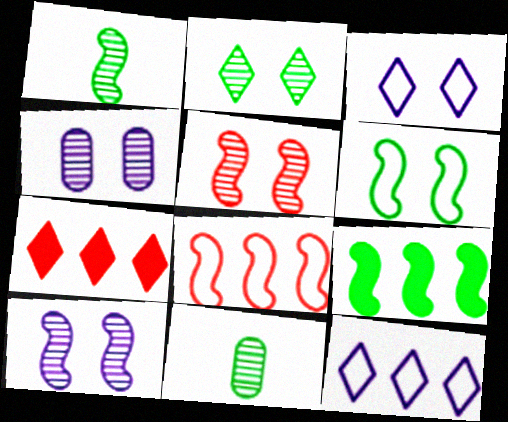[[1, 6, 9], 
[2, 4, 5]]